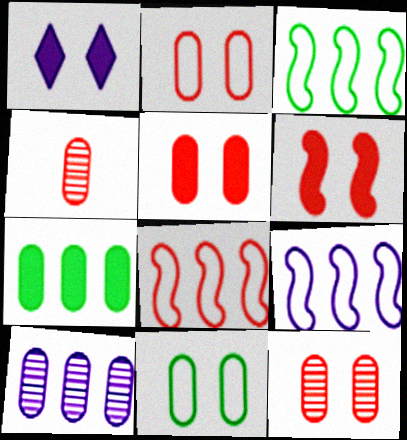[[1, 3, 4], 
[2, 5, 12], 
[3, 8, 9]]